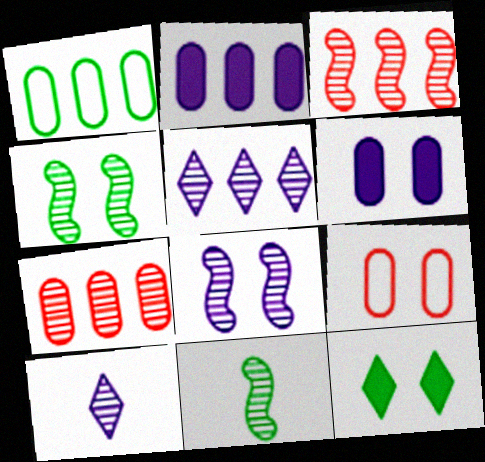[[1, 2, 7], 
[1, 11, 12], 
[3, 8, 11], 
[4, 7, 10], 
[8, 9, 12]]